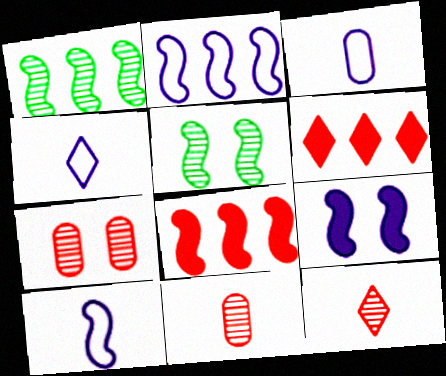[[1, 2, 8], 
[3, 4, 10], 
[3, 5, 6], 
[5, 8, 10]]